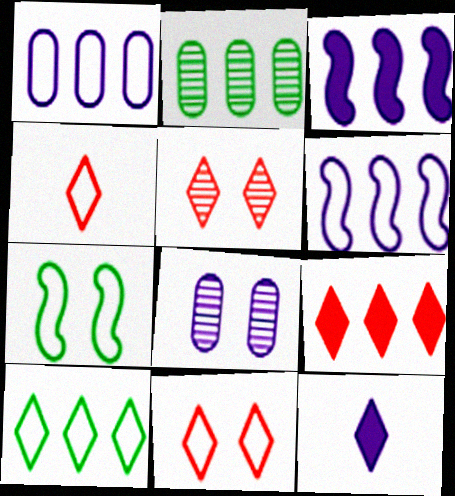[[1, 4, 7], 
[2, 6, 9], 
[4, 5, 9], 
[5, 10, 12], 
[6, 8, 12]]